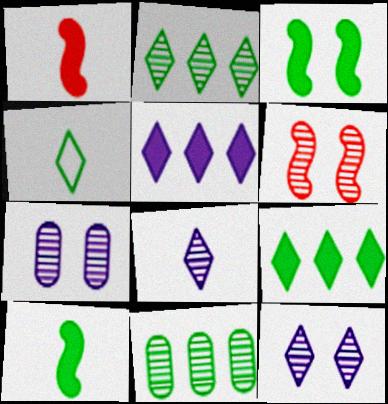[[3, 4, 11], 
[6, 8, 11]]